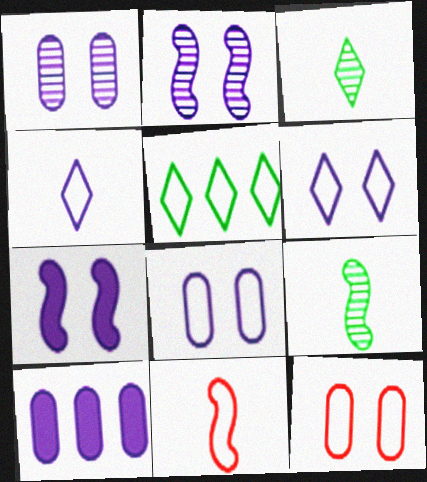[[1, 6, 7], 
[2, 4, 10], 
[5, 8, 11]]